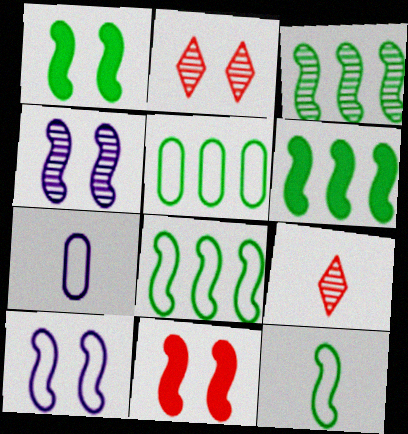[[1, 3, 12], 
[2, 6, 7], 
[3, 6, 8]]